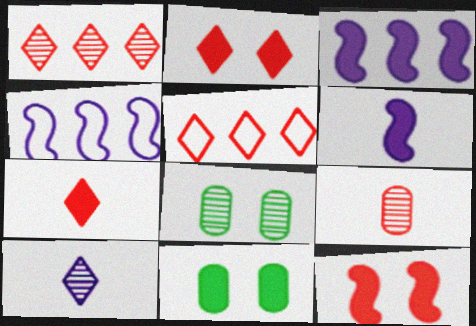[[3, 7, 11], 
[4, 7, 8], 
[5, 6, 8], 
[5, 9, 12]]